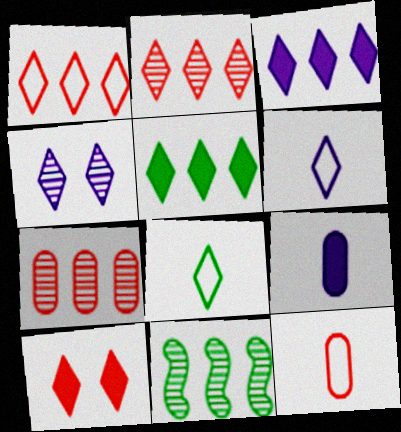[[3, 4, 6]]